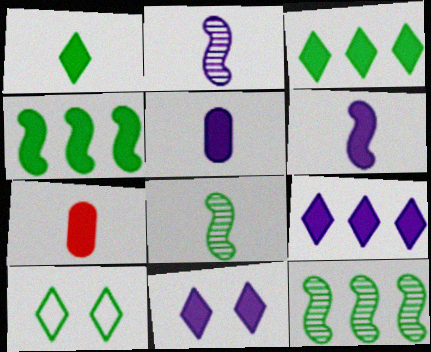[[1, 6, 7], 
[4, 7, 11]]